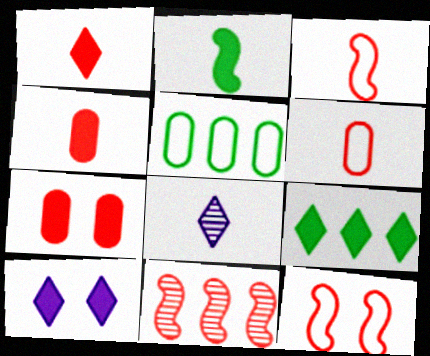[[1, 9, 10], 
[2, 6, 8]]